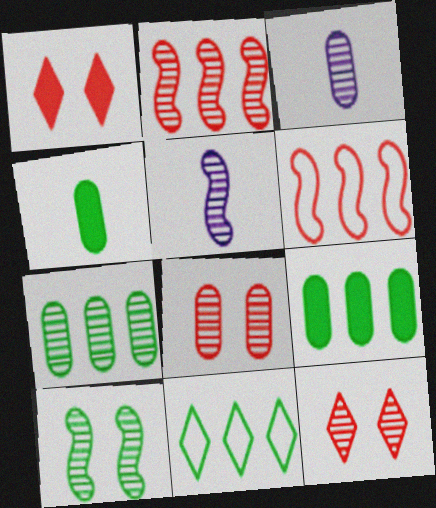[[2, 5, 10], 
[3, 7, 8], 
[4, 10, 11], 
[5, 7, 12]]